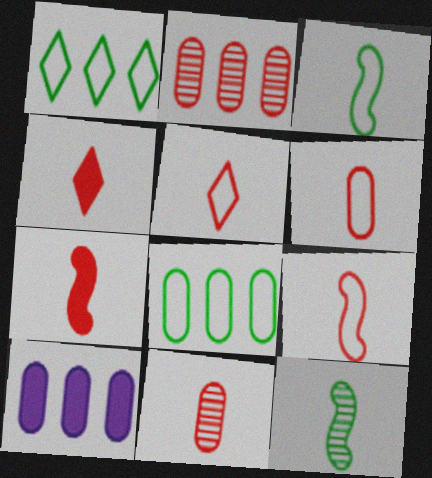[[2, 8, 10], 
[4, 9, 11], 
[5, 6, 9], 
[5, 7, 11]]